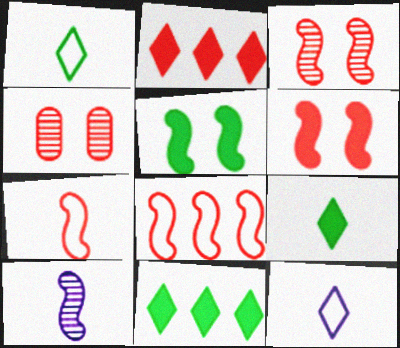[[2, 4, 7], 
[5, 8, 10]]